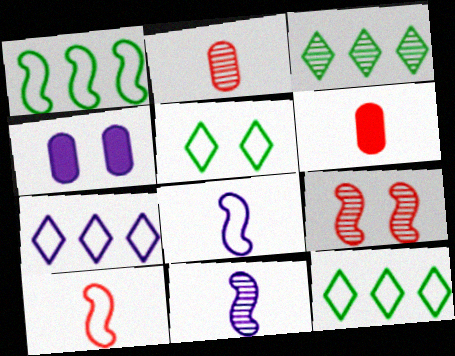[[3, 4, 10], 
[4, 5, 9], 
[4, 7, 11]]